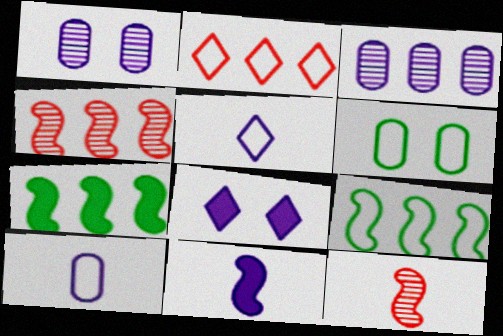[[2, 3, 7]]